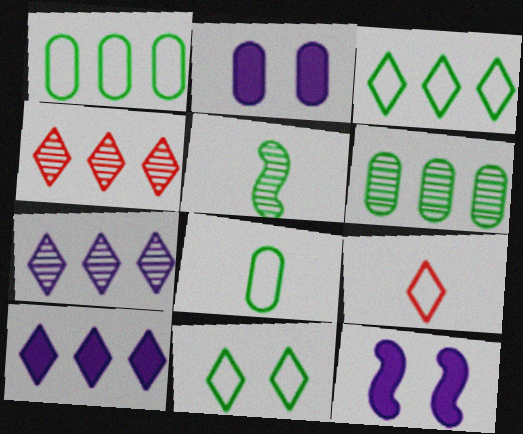[[3, 4, 10], 
[4, 8, 12], 
[6, 9, 12]]